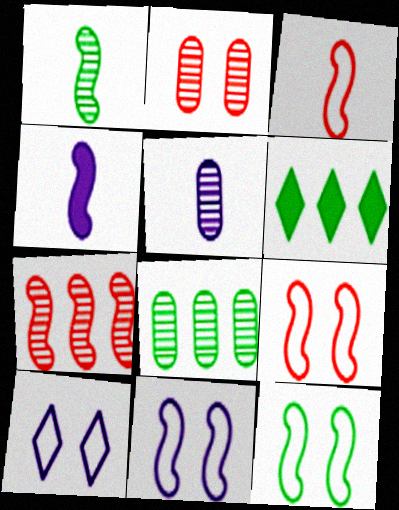[[1, 3, 4], 
[2, 5, 8], 
[4, 7, 12], 
[5, 6, 9], 
[9, 11, 12]]